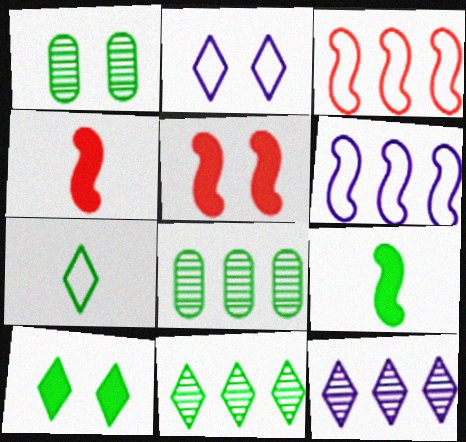[[1, 2, 5], 
[2, 4, 8], 
[7, 10, 11]]